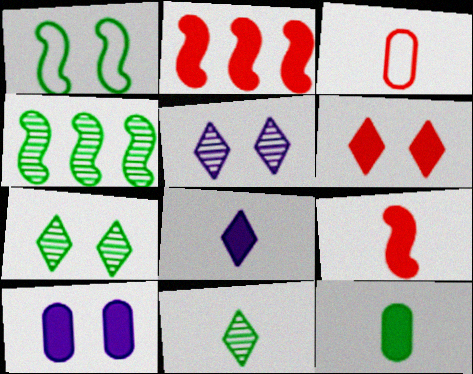[[8, 9, 12]]